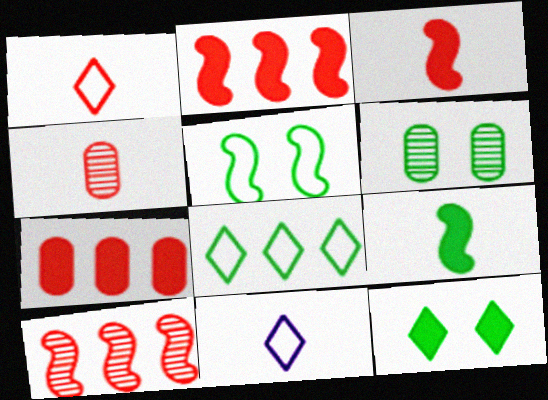[[1, 3, 4], 
[2, 6, 11], 
[4, 9, 11], 
[5, 6, 12], 
[6, 8, 9]]